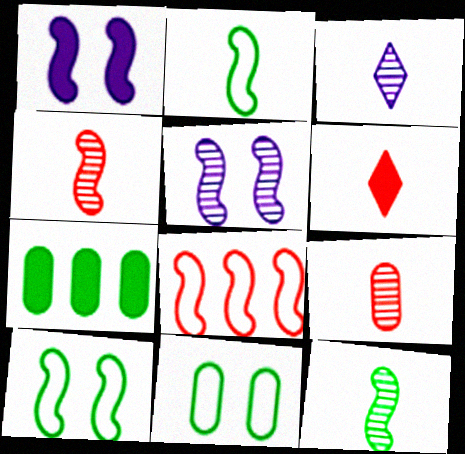[[1, 6, 7], 
[1, 8, 12], 
[3, 9, 12]]